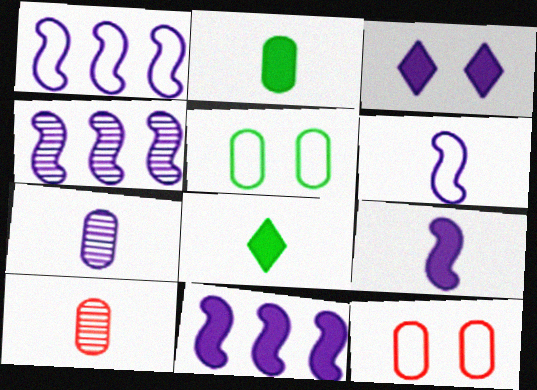[[1, 3, 7], 
[1, 4, 11], 
[4, 8, 12], 
[6, 8, 10]]